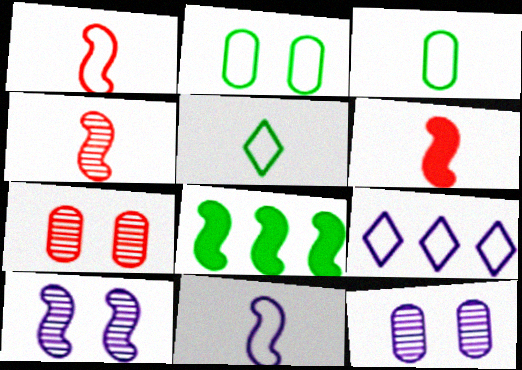[[1, 2, 9], 
[1, 4, 6], 
[1, 8, 10]]